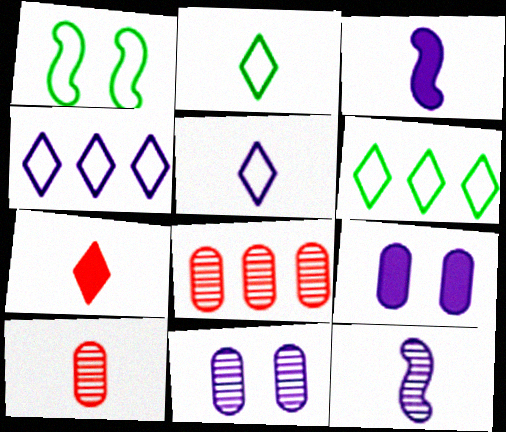[[2, 3, 10], 
[3, 4, 11], 
[4, 9, 12]]